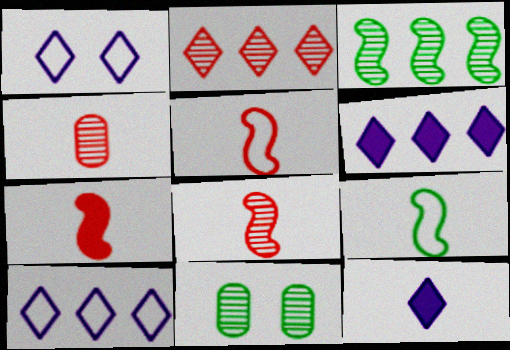[[4, 9, 12], 
[5, 6, 11], 
[5, 7, 8], 
[7, 10, 11]]